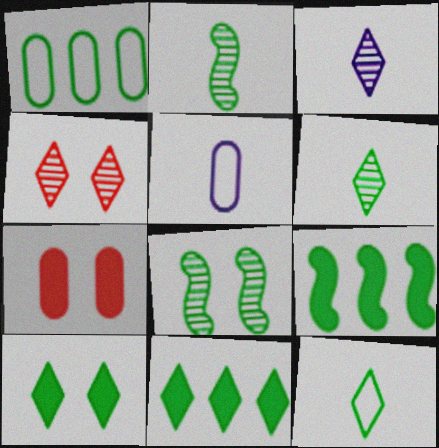[[1, 2, 10], 
[4, 5, 9]]